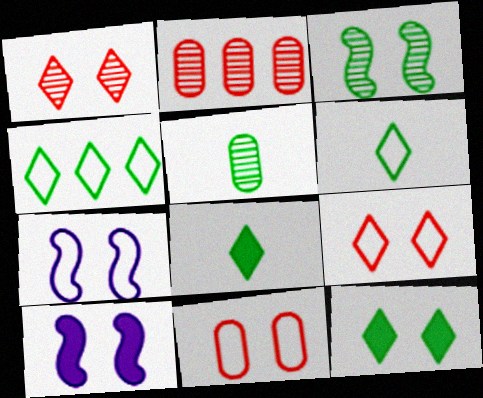[[2, 6, 10], 
[2, 7, 8]]